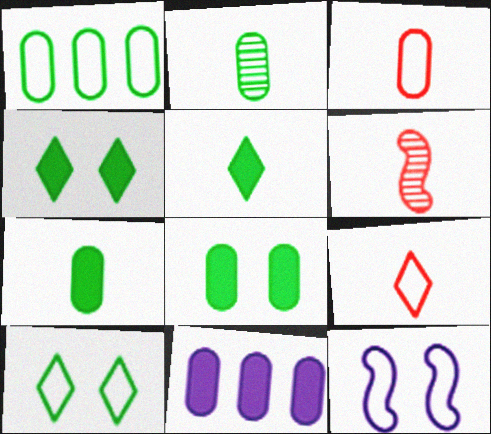[[1, 2, 8], 
[1, 9, 12], 
[6, 10, 11]]